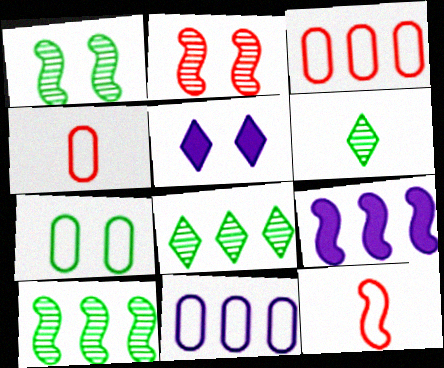[[1, 9, 12], 
[2, 5, 7], 
[3, 8, 9], 
[4, 5, 10], 
[4, 7, 11]]